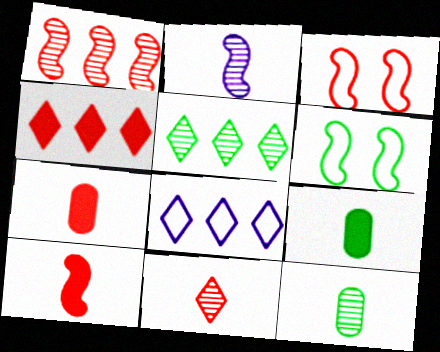[[1, 3, 10], 
[2, 11, 12], 
[4, 5, 8], 
[5, 6, 9]]